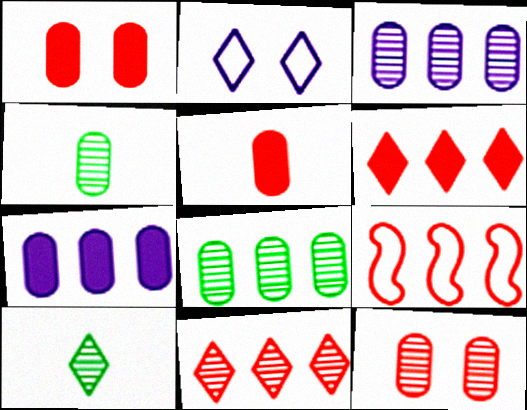[[2, 6, 10], 
[3, 4, 12]]